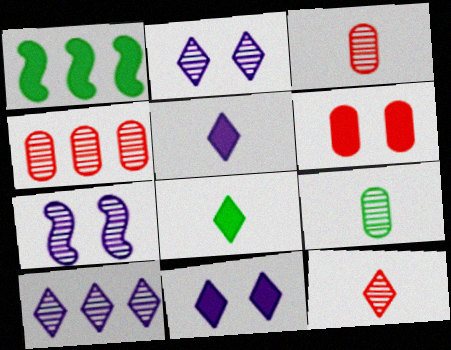[[1, 5, 6]]